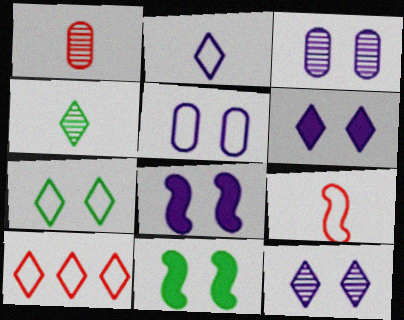[[2, 7, 10], 
[4, 6, 10], 
[5, 8, 12]]